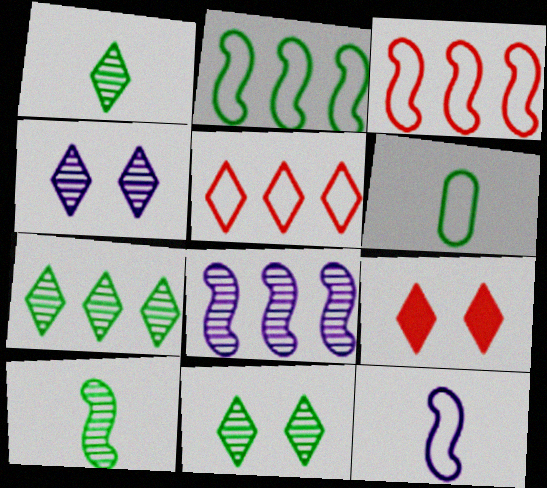[[1, 7, 11], 
[6, 8, 9]]